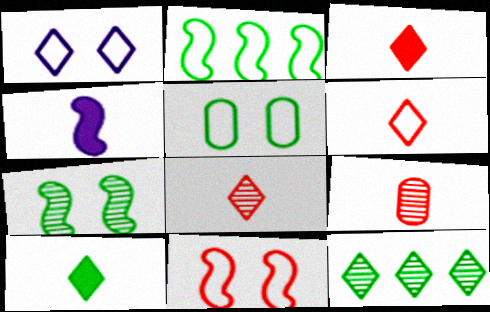[[1, 3, 12], 
[1, 5, 11], 
[3, 6, 8]]